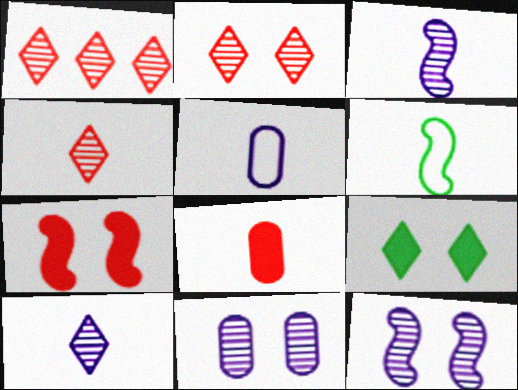[[1, 2, 4], 
[6, 8, 10]]